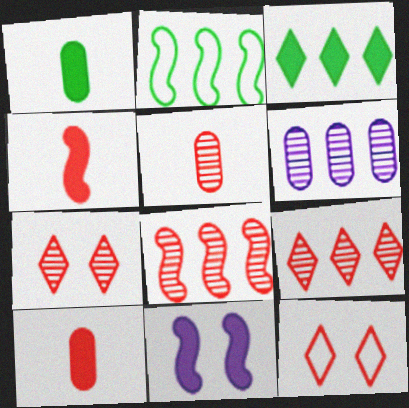[[3, 10, 11], 
[5, 7, 8], 
[8, 10, 12]]